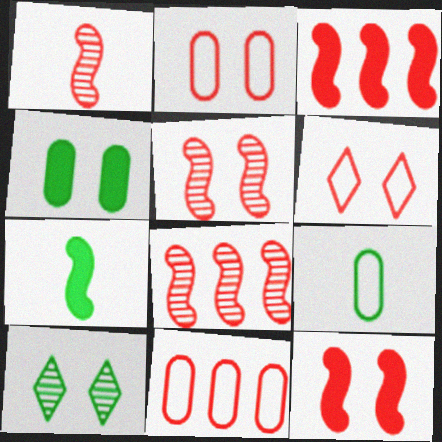[[1, 5, 8]]